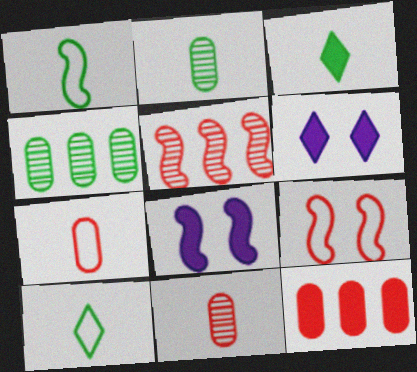[[1, 2, 3], 
[1, 5, 8], 
[3, 8, 12]]